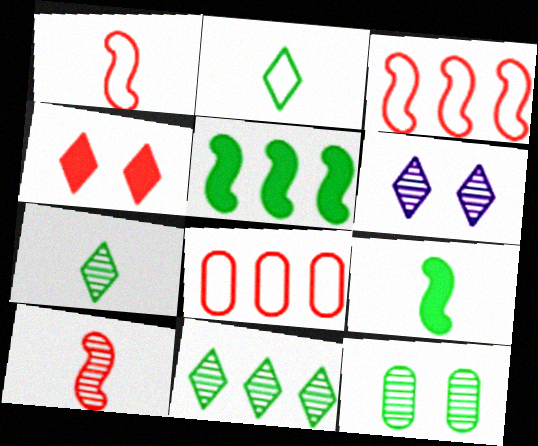[[2, 5, 12], 
[4, 8, 10], 
[6, 8, 9]]